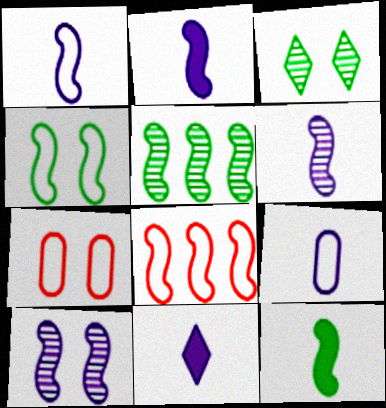[[1, 2, 6], 
[1, 4, 8], 
[4, 5, 12], 
[5, 7, 11], 
[6, 9, 11], 
[8, 10, 12]]